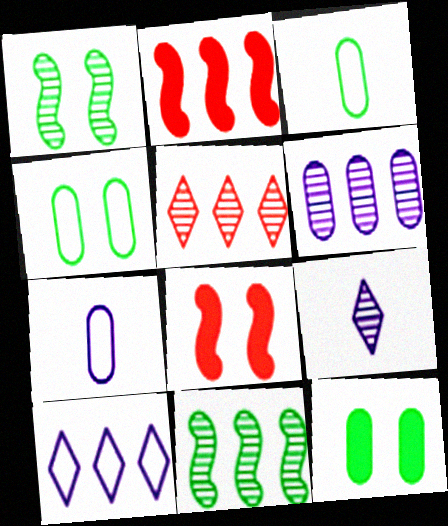[[2, 4, 9], 
[5, 6, 11]]